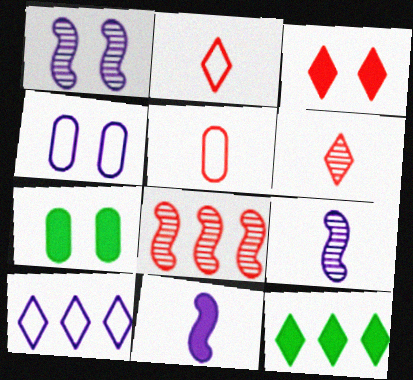[[1, 5, 12], 
[3, 5, 8]]